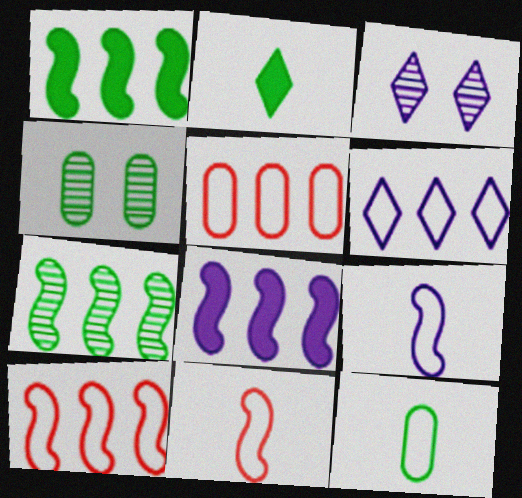[[7, 8, 10]]